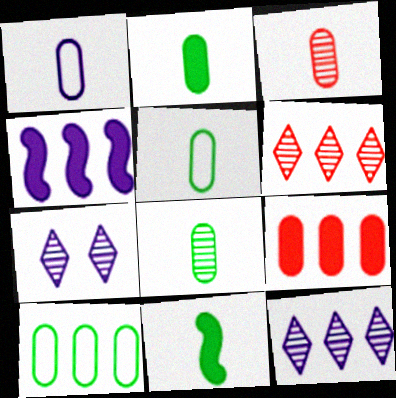[[1, 2, 3], 
[1, 4, 7], 
[2, 5, 8], 
[4, 6, 10]]